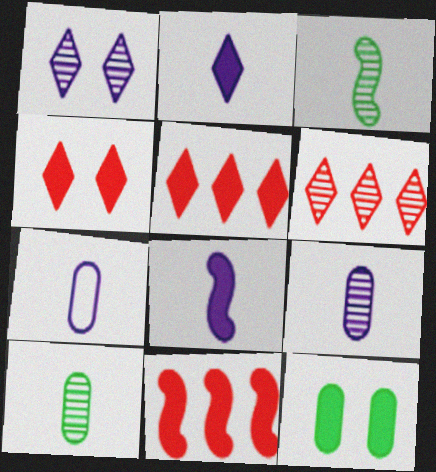[[2, 11, 12], 
[5, 8, 12]]